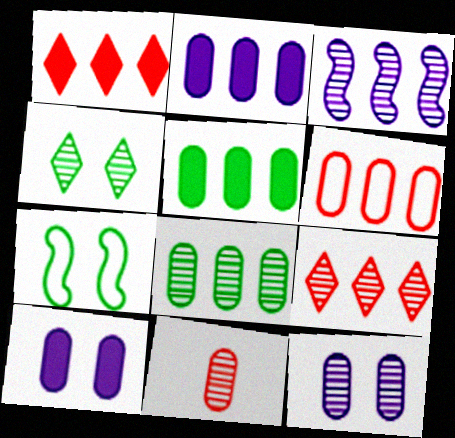[[2, 6, 8], 
[3, 4, 11], 
[3, 8, 9], 
[8, 11, 12]]